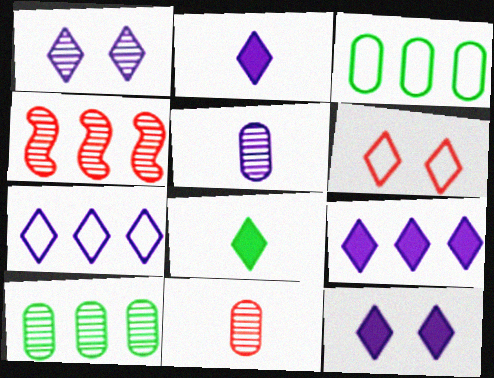[[1, 2, 7], 
[2, 9, 12], 
[3, 4, 9]]